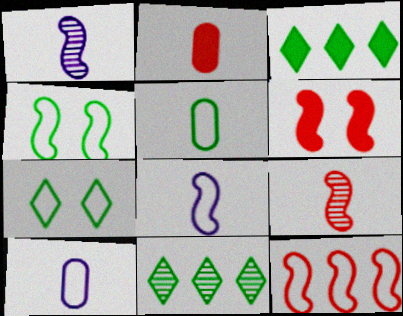[[4, 8, 12], 
[6, 9, 12], 
[6, 10, 11], 
[7, 10, 12]]